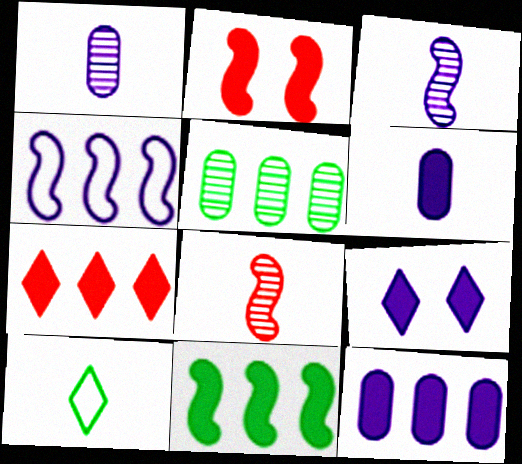[[1, 4, 9], 
[4, 5, 7], 
[6, 8, 10], 
[7, 11, 12]]